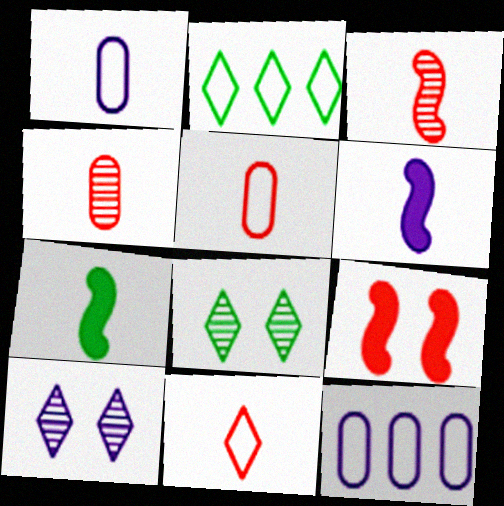[[6, 10, 12]]